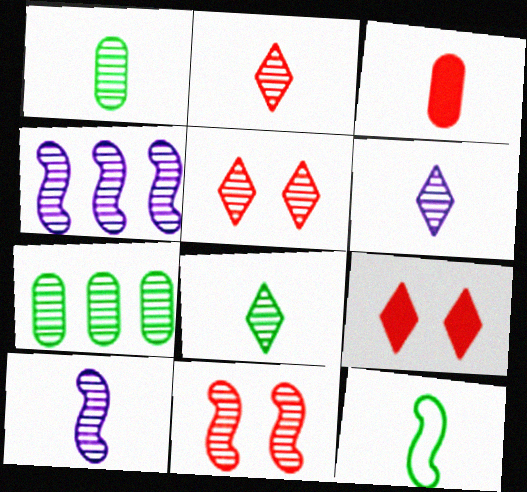[[1, 2, 10], 
[1, 4, 5], 
[2, 6, 8], 
[3, 6, 12], 
[5, 7, 10], 
[6, 7, 11]]